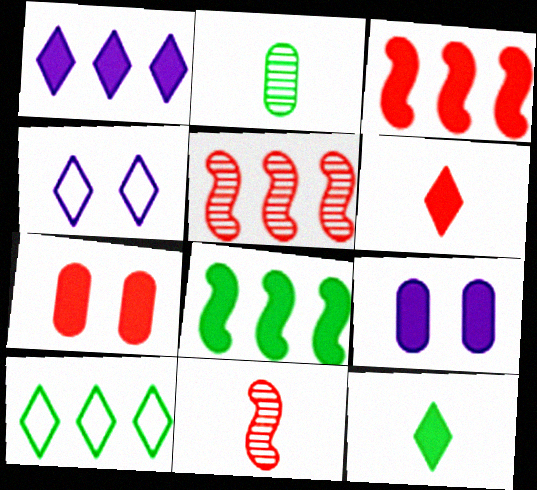[[2, 3, 4], 
[3, 6, 7], 
[3, 9, 12], 
[6, 8, 9], 
[9, 10, 11]]